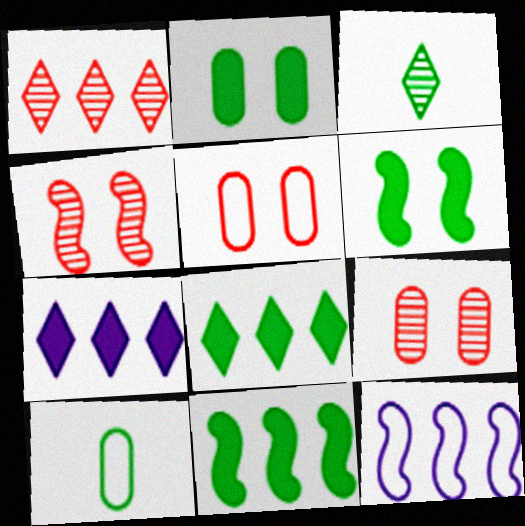[[4, 7, 10]]